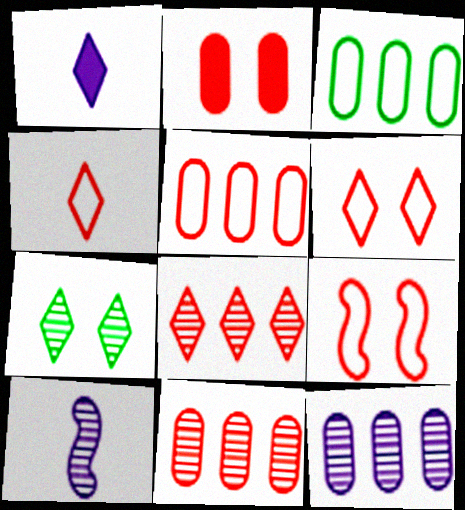[[4, 5, 9], 
[7, 10, 11]]